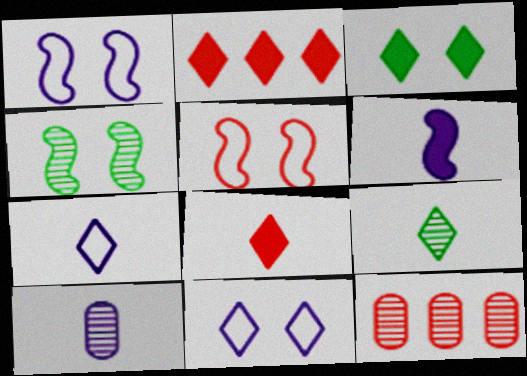[[2, 9, 11], 
[5, 8, 12], 
[6, 7, 10], 
[7, 8, 9]]